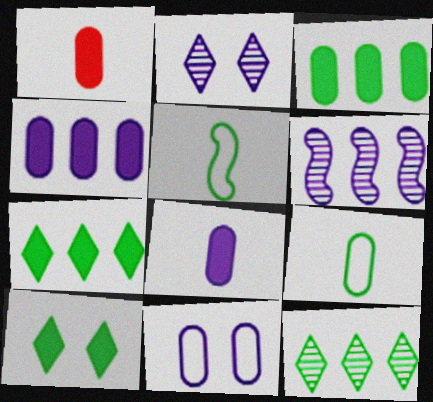[]